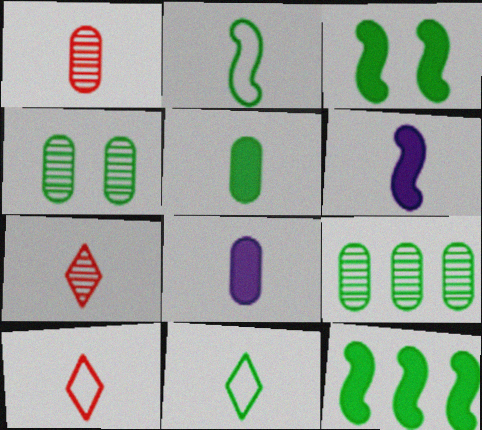[[1, 6, 11], 
[2, 7, 8], 
[3, 9, 11], 
[4, 11, 12]]